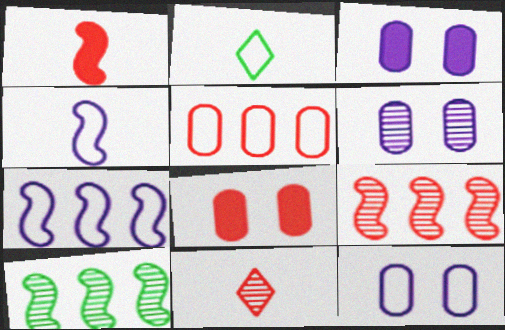[[2, 3, 9], 
[3, 6, 12], 
[6, 10, 11]]